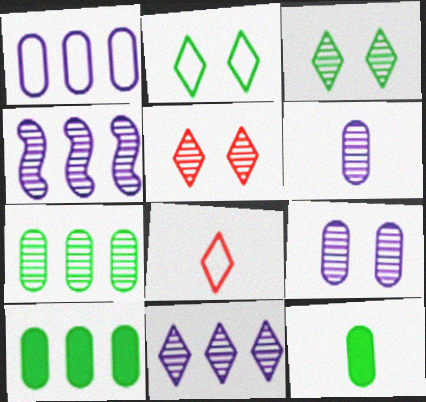[]